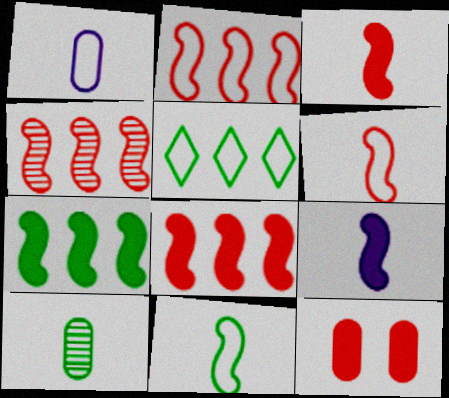[[2, 4, 8]]